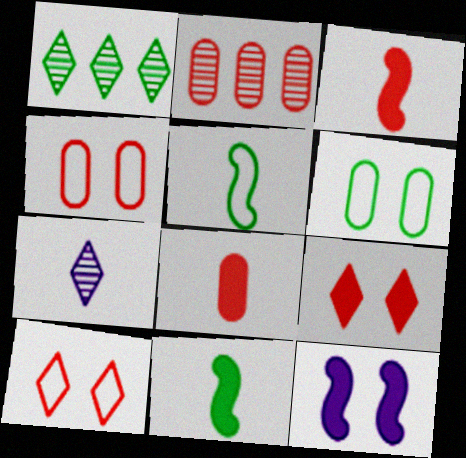[[1, 6, 11], 
[2, 3, 10], 
[2, 4, 8], 
[5, 7, 8]]